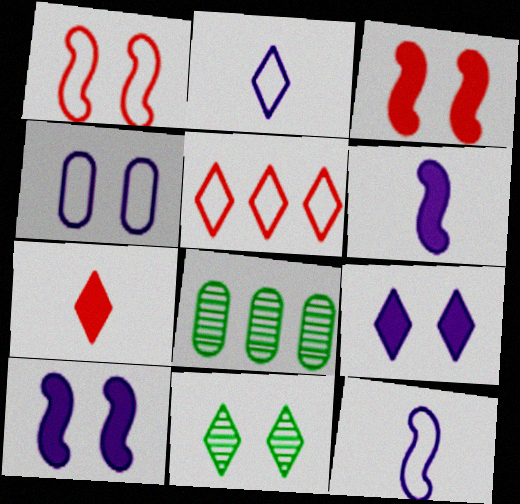[[2, 3, 8], 
[3, 4, 11]]